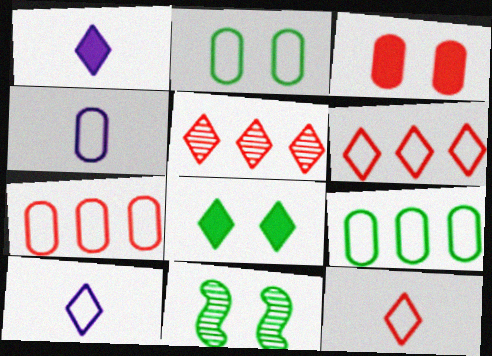[[1, 7, 11], 
[2, 4, 7], 
[2, 8, 11], 
[5, 8, 10]]